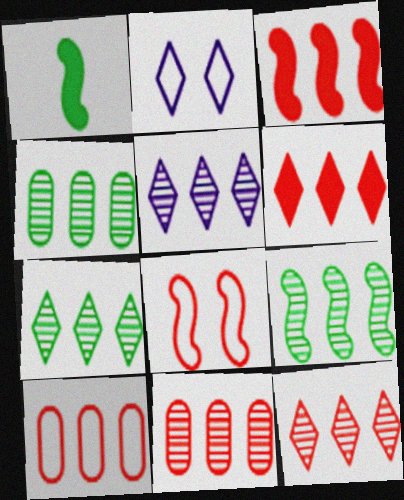[[1, 2, 11], 
[3, 10, 12], 
[4, 7, 9], 
[5, 7, 12], 
[5, 9, 11]]